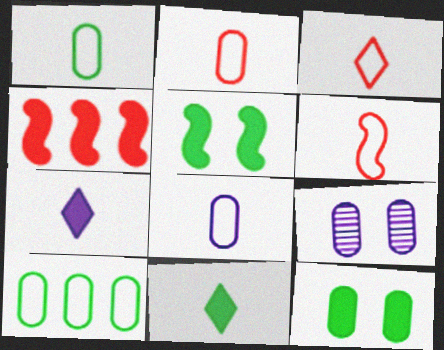[[1, 2, 8], 
[2, 3, 6], 
[4, 7, 12]]